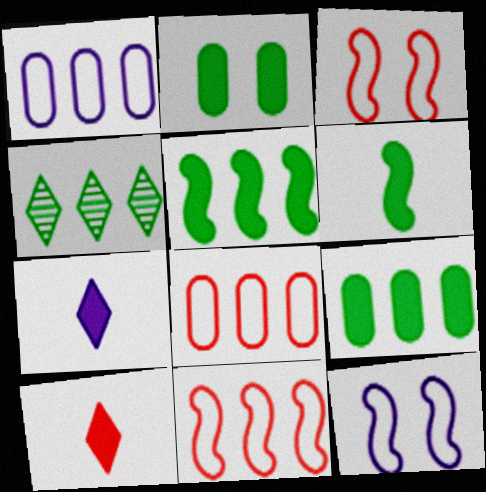[]